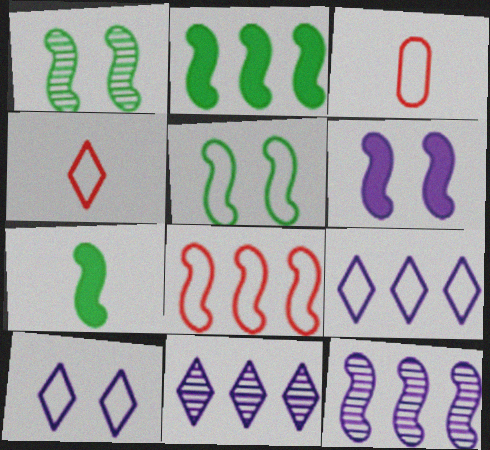[[2, 8, 12], 
[3, 5, 9]]